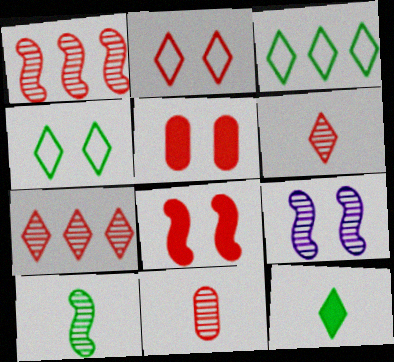[[1, 9, 10], 
[4, 5, 9]]